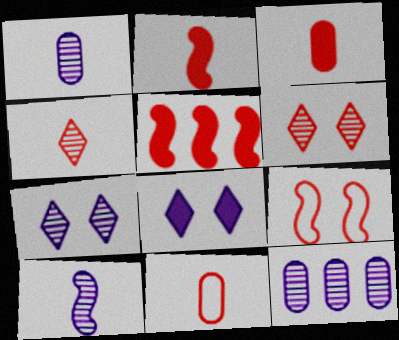[[2, 4, 11], 
[5, 6, 11], 
[7, 10, 12]]